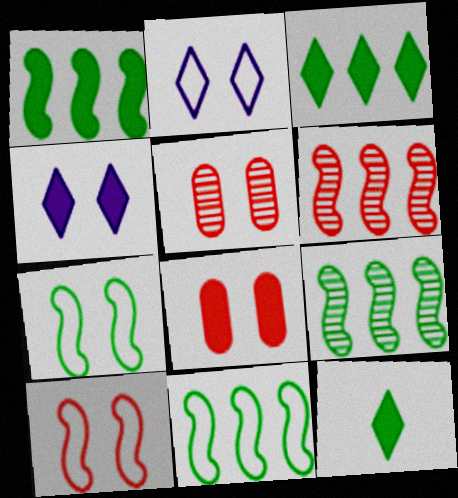[[1, 9, 11], 
[4, 5, 7]]